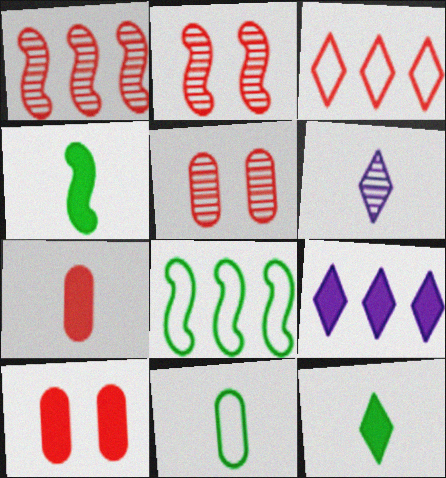[[2, 3, 7], 
[2, 9, 11], 
[4, 9, 10], 
[6, 8, 10]]